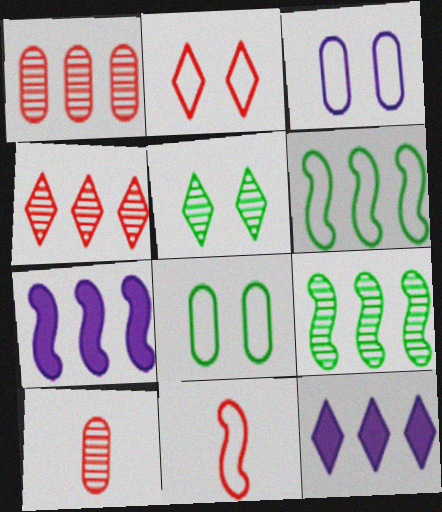[[1, 6, 12]]